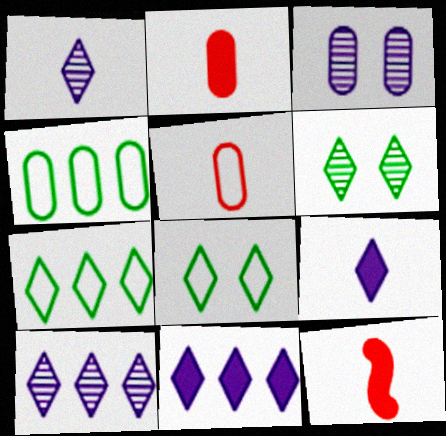[[2, 3, 4], 
[3, 7, 12]]